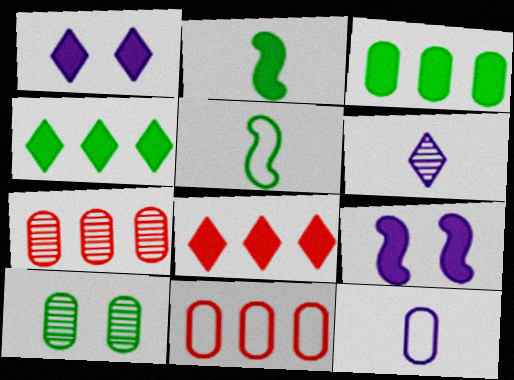[[1, 5, 7], 
[4, 5, 10]]